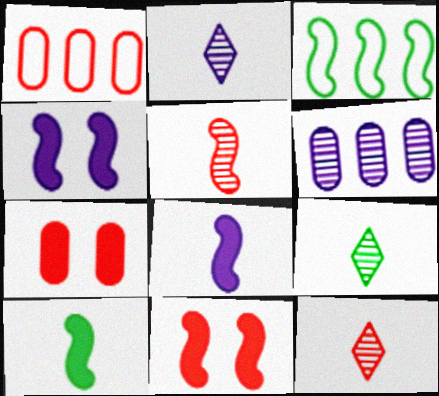[[1, 4, 9], 
[1, 11, 12], 
[2, 3, 7], 
[2, 9, 12], 
[3, 4, 5]]